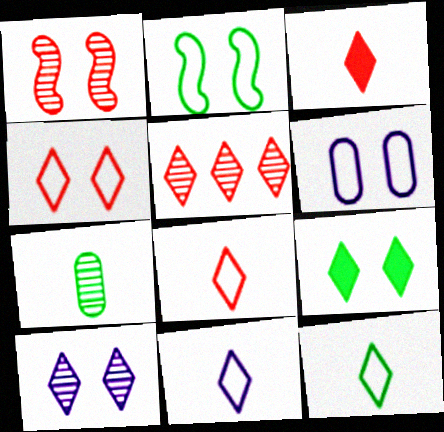[[1, 6, 9], 
[2, 4, 6], 
[3, 4, 5], 
[4, 9, 10], 
[5, 9, 11], 
[8, 11, 12]]